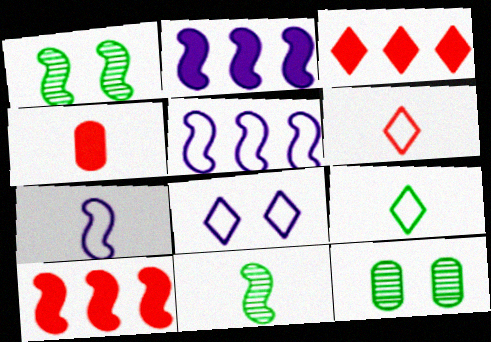[[1, 7, 10], 
[2, 6, 12], 
[3, 7, 12]]